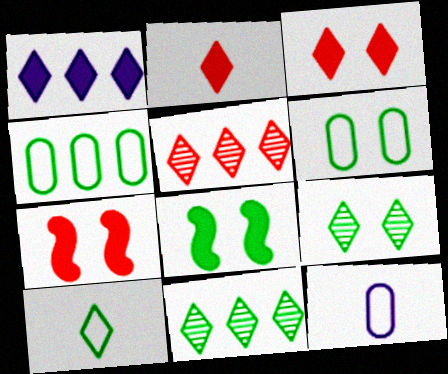[[5, 8, 12], 
[6, 8, 9], 
[7, 11, 12]]